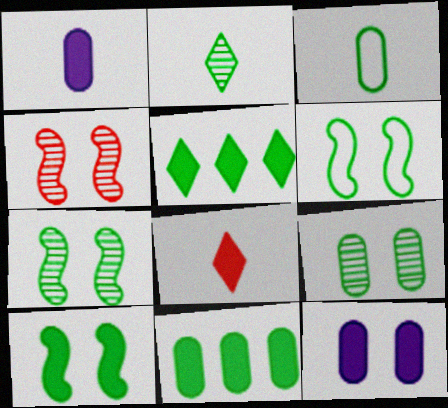[[2, 6, 11], 
[3, 5, 7], 
[3, 9, 11], 
[6, 7, 10]]